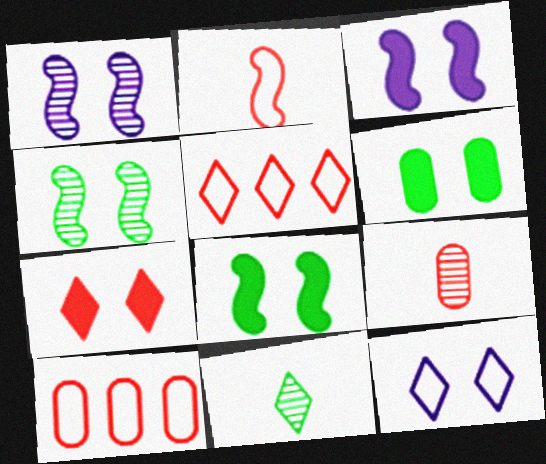[[3, 6, 7], 
[3, 10, 11]]